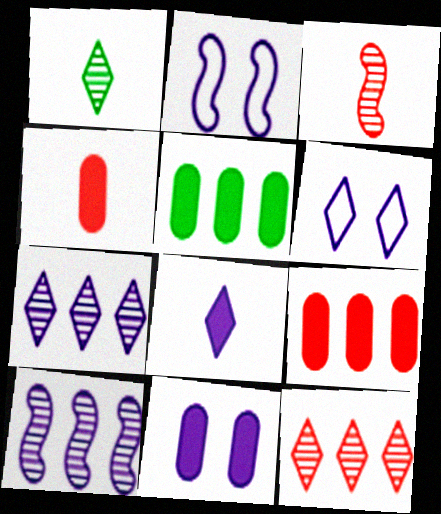[[1, 2, 9], 
[3, 5, 6], 
[4, 5, 11], 
[6, 7, 8]]